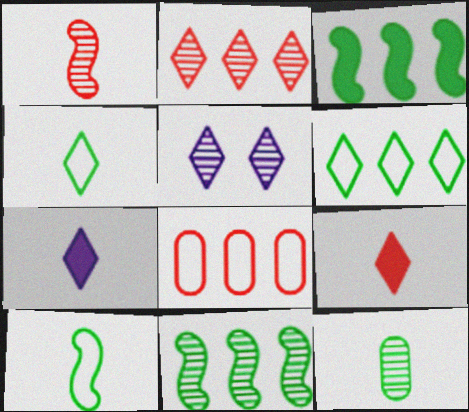[[5, 6, 9]]